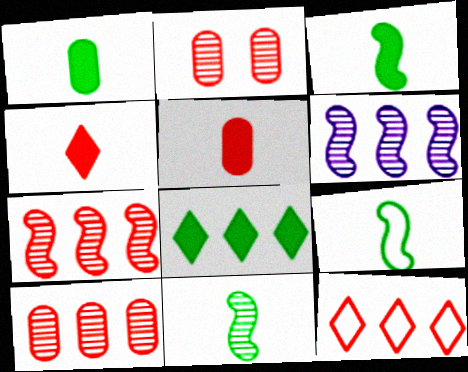[[3, 9, 11]]